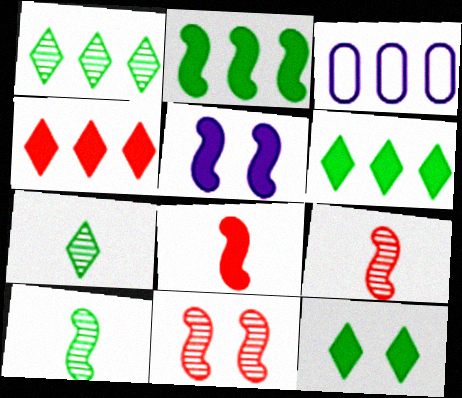[[2, 5, 8], 
[3, 9, 12]]